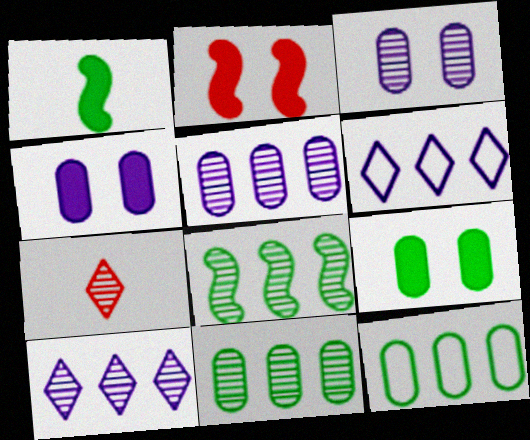[[3, 7, 8]]